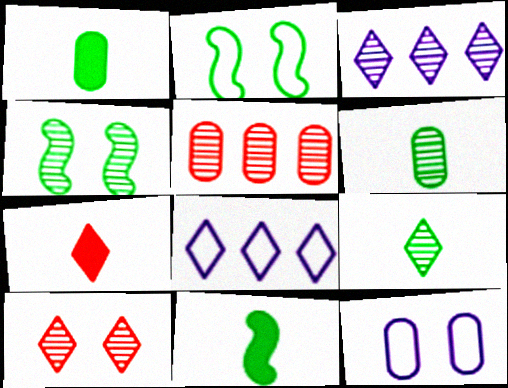[[1, 5, 12], 
[3, 9, 10]]